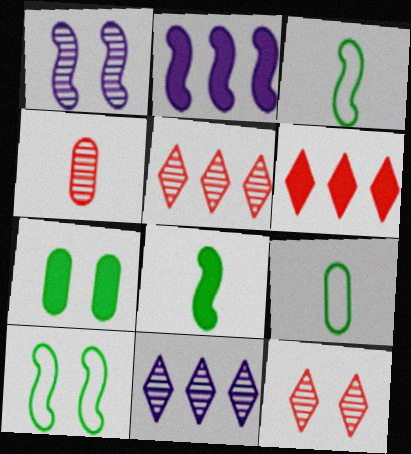[[1, 6, 9], 
[2, 9, 12]]